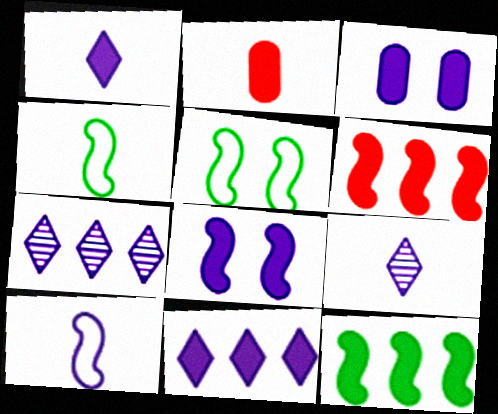[[2, 4, 9], 
[2, 5, 7], 
[3, 7, 10]]